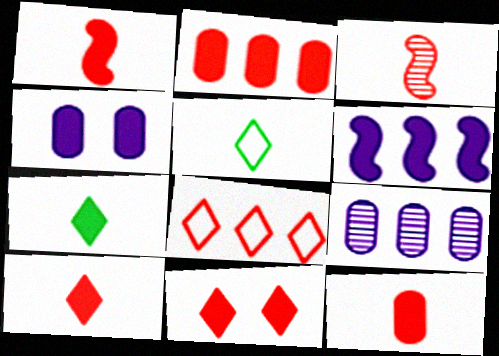[[1, 2, 11], 
[1, 10, 12]]